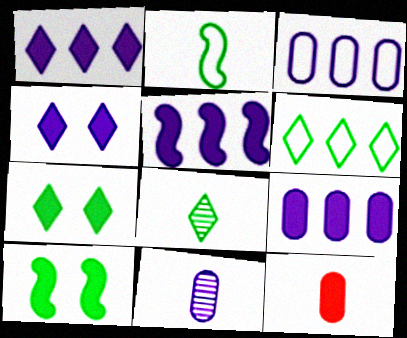[[1, 5, 9], 
[1, 10, 12], 
[5, 7, 12], 
[6, 7, 8]]